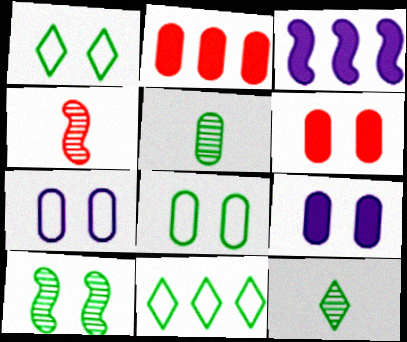[[2, 5, 7], 
[4, 9, 11]]